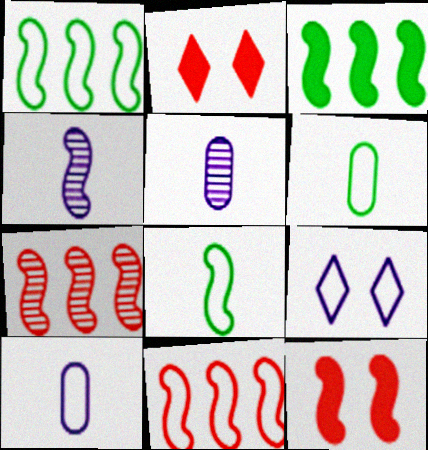[[1, 2, 5], 
[1, 4, 12], 
[6, 9, 11]]